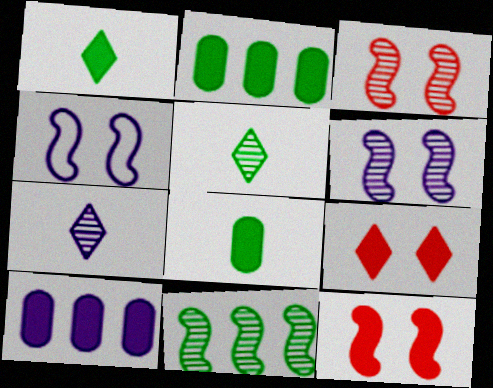[[1, 10, 12], 
[4, 7, 10]]